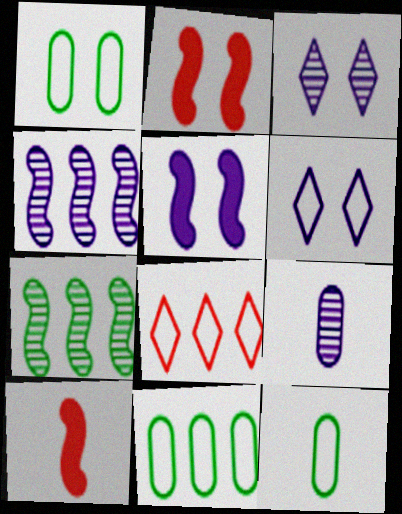[[1, 2, 3], 
[1, 11, 12], 
[3, 4, 9], 
[3, 10, 11]]